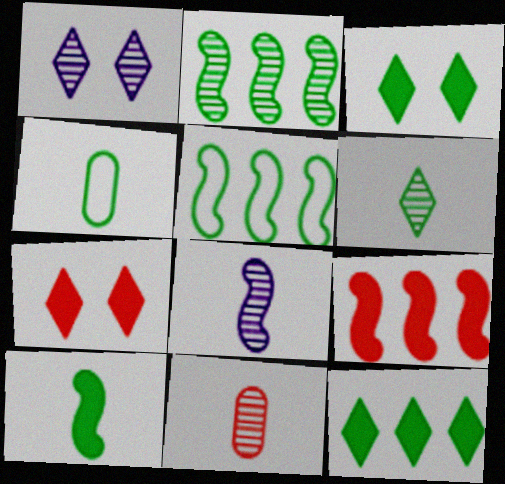[[1, 2, 11], 
[1, 4, 9], 
[2, 3, 4], 
[4, 6, 10], 
[6, 8, 11]]